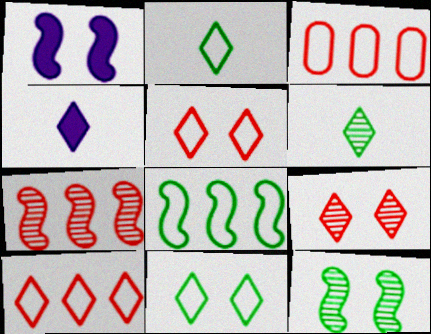[[1, 3, 6], 
[3, 4, 12]]